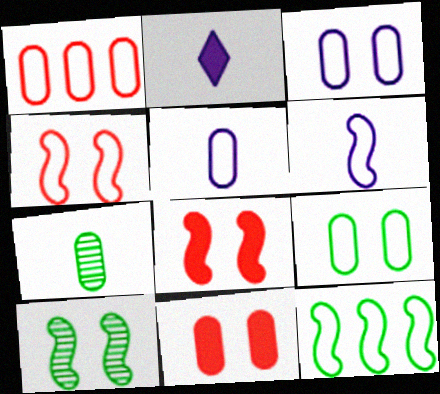[[1, 2, 10], 
[1, 5, 9], 
[4, 6, 12]]